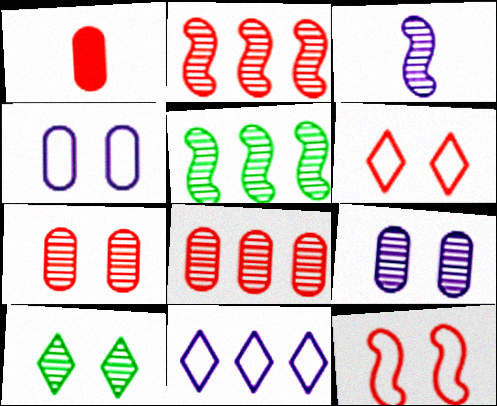[[1, 2, 6], 
[3, 8, 10]]